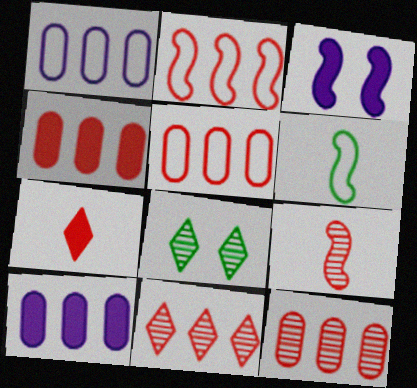[[2, 4, 11], 
[4, 5, 12]]